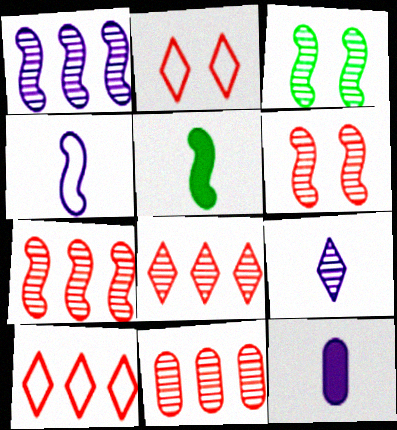[[3, 9, 11], 
[3, 10, 12], 
[4, 9, 12], 
[7, 8, 11]]